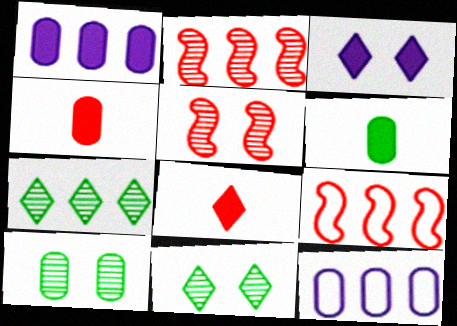[[1, 7, 9], 
[4, 10, 12]]